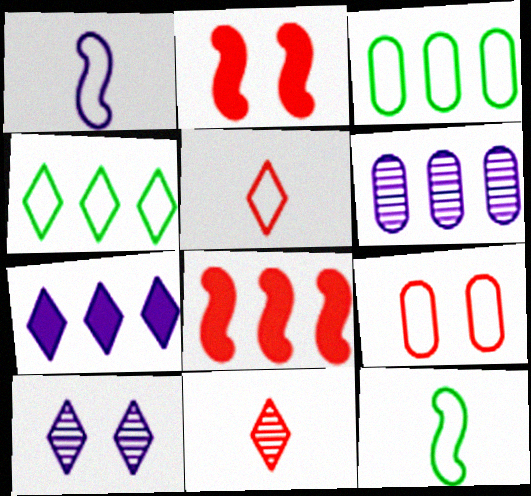[[1, 4, 9], 
[4, 6, 8], 
[8, 9, 11]]